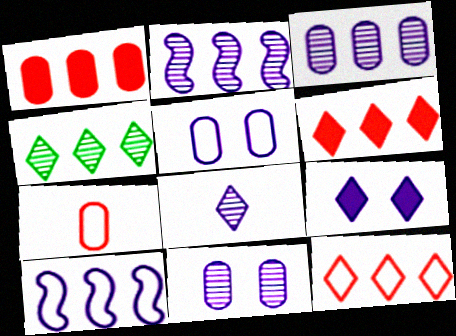[[1, 4, 10], 
[2, 8, 11]]